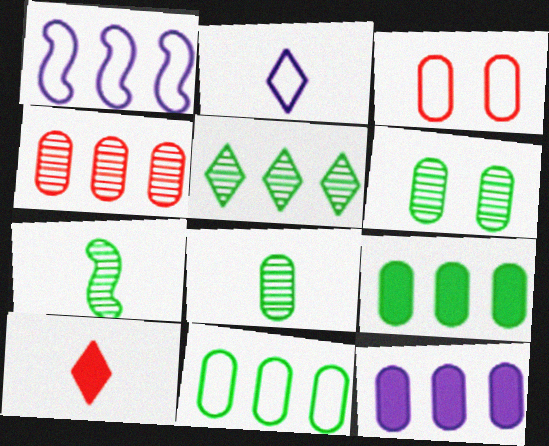[[1, 6, 10], 
[3, 8, 12], 
[4, 11, 12], 
[5, 6, 7]]